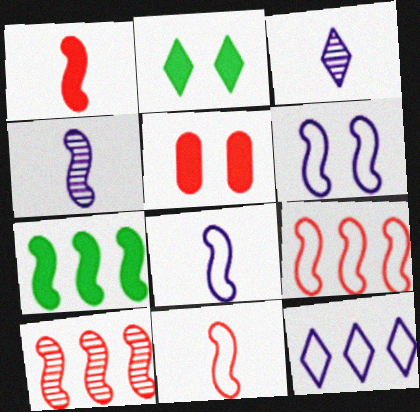[]